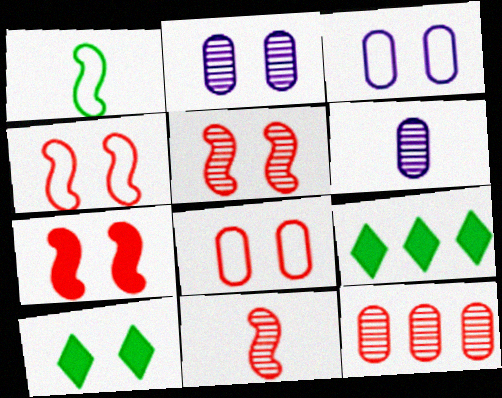[[2, 4, 10], 
[3, 5, 10], 
[3, 9, 11], 
[4, 5, 7], 
[4, 6, 9]]